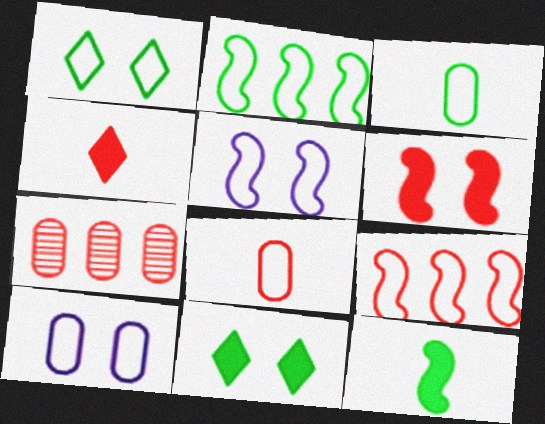[[1, 2, 3]]